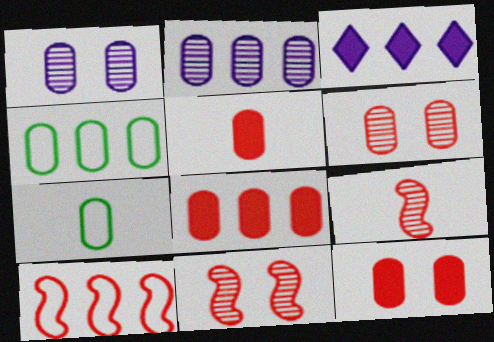[[1, 4, 5], 
[1, 7, 8], 
[2, 4, 8], 
[2, 7, 12], 
[3, 7, 11], 
[5, 8, 12]]